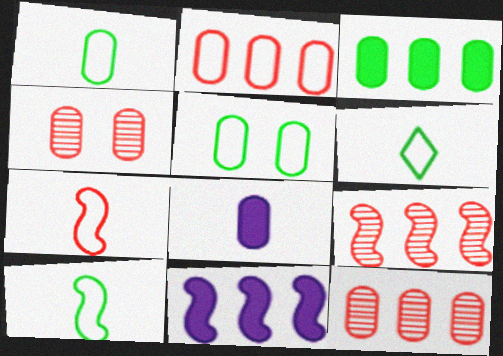[[1, 6, 10], 
[4, 6, 11], 
[5, 8, 12]]